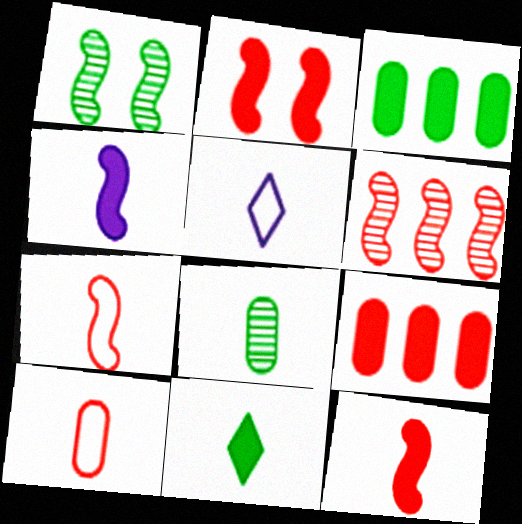[[1, 5, 9], 
[2, 6, 7], 
[5, 8, 12]]